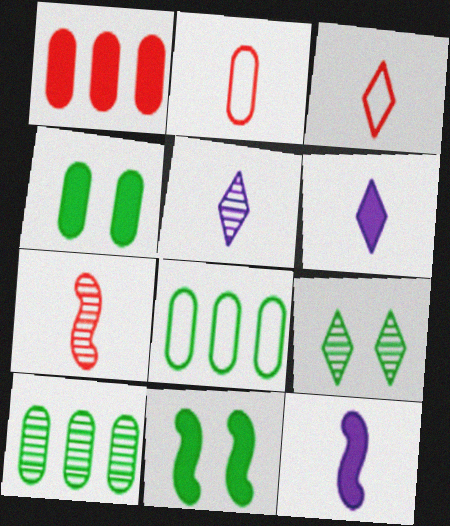[[1, 6, 11]]